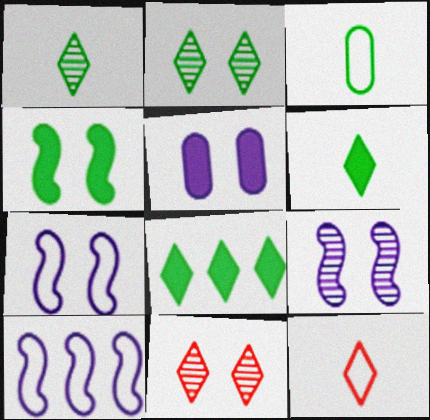[]